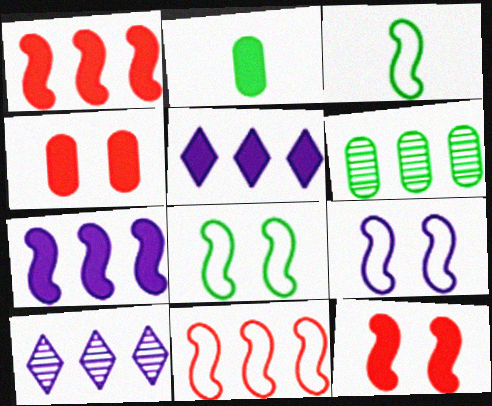[[2, 5, 12], 
[3, 4, 10], 
[3, 9, 11], 
[5, 6, 11]]